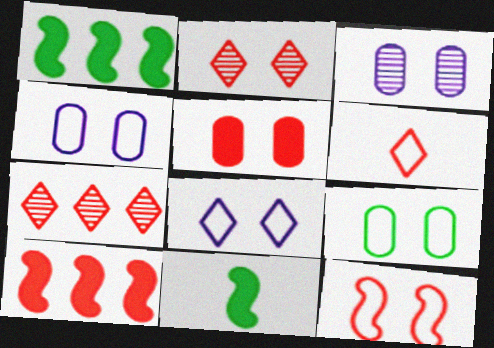[[1, 3, 6], 
[2, 5, 12], 
[3, 5, 9], 
[4, 7, 11], 
[8, 9, 12]]